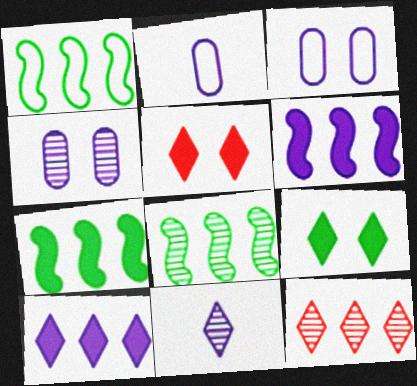[[1, 7, 8], 
[2, 5, 8], 
[3, 6, 11]]